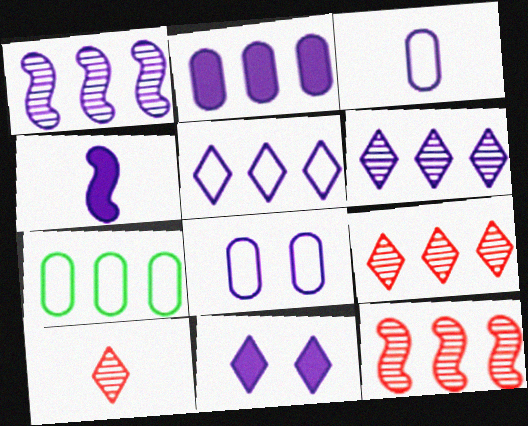[[1, 2, 5], 
[1, 3, 11], 
[2, 4, 11], 
[4, 6, 8]]